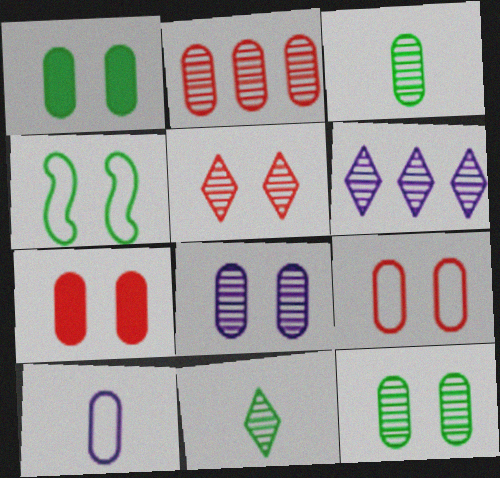[[1, 2, 10], 
[1, 8, 9], 
[2, 3, 8], 
[5, 6, 11]]